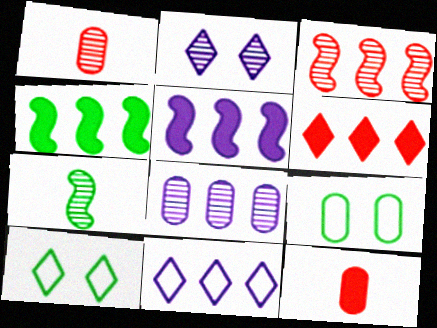[[1, 5, 10], 
[5, 8, 11], 
[8, 9, 12]]